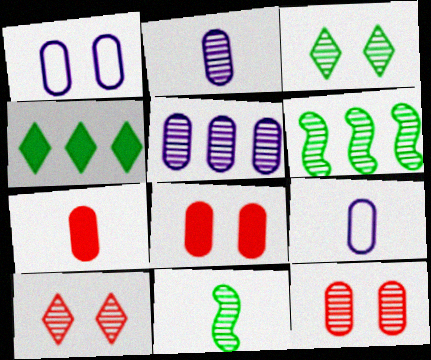[[2, 6, 10], 
[5, 10, 11]]